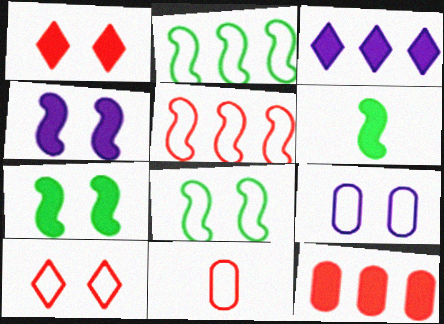[[5, 10, 11], 
[8, 9, 10]]